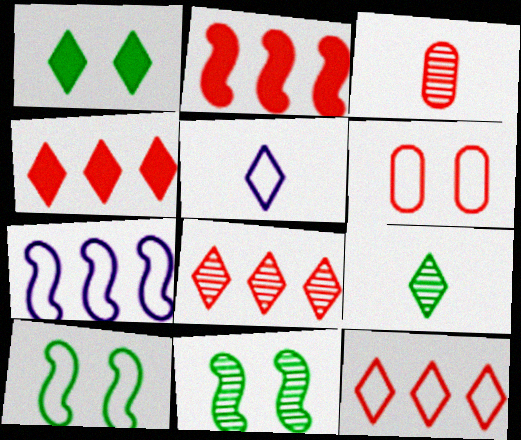[[1, 3, 7], 
[1, 5, 8], 
[4, 8, 12]]